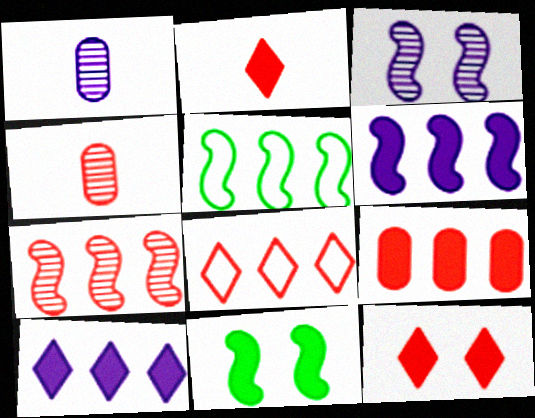[[1, 5, 12], 
[1, 8, 11], 
[5, 6, 7], 
[7, 8, 9]]